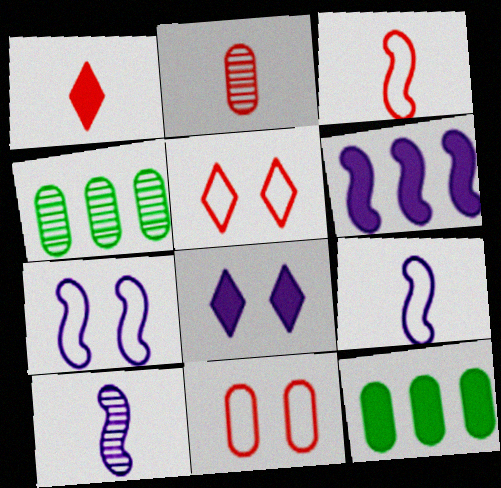[[1, 2, 3], 
[1, 4, 7], 
[3, 4, 8], 
[5, 10, 12], 
[6, 7, 10]]